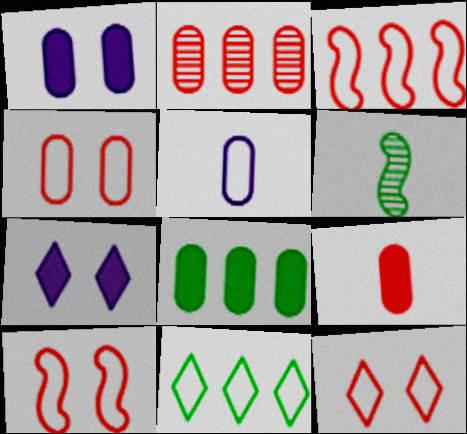[[1, 8, 9], 
[2, 4, 9], 
[4, 10, 12], 
[5, 10, 11]]